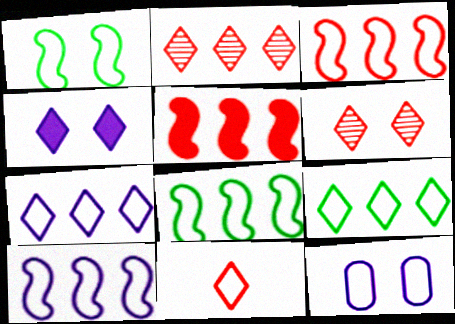[[3, 8, 10], 
[8, 11, 12]]